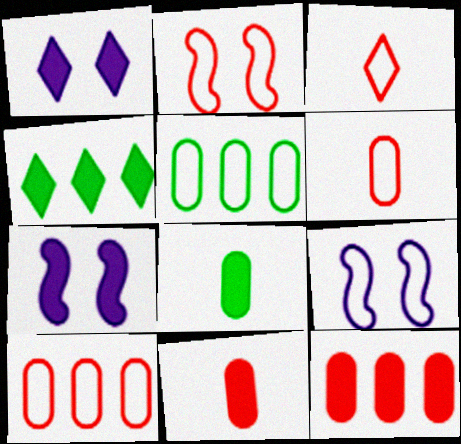[[2, 3, 10], 
[3, 5, 9], 
[4, 7, 11]]